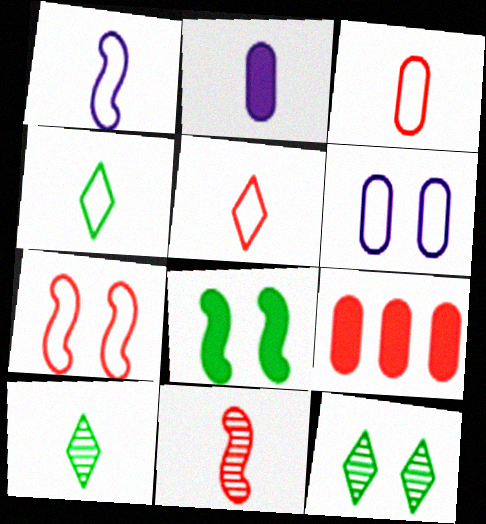[[1, 3, 4], 
[1, 9, 12], 
[2, 4, 11]]